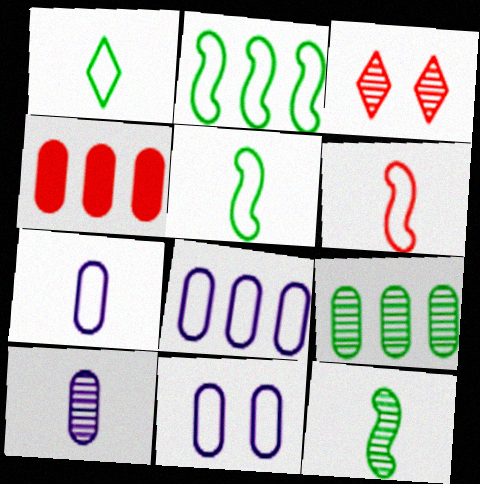[[1, 6, 7], 
[3, 4, 6], 
[4, 8, 9], 
[7, 8, 11]]